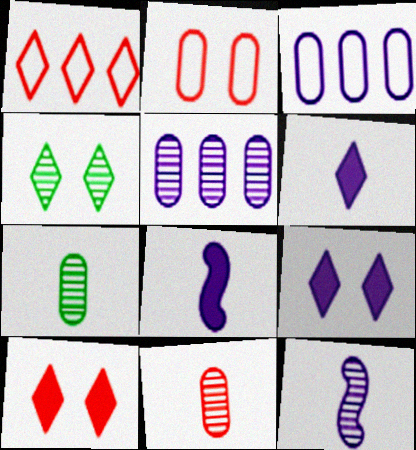[[1, 4, 6], 
[3, 9, 12]]